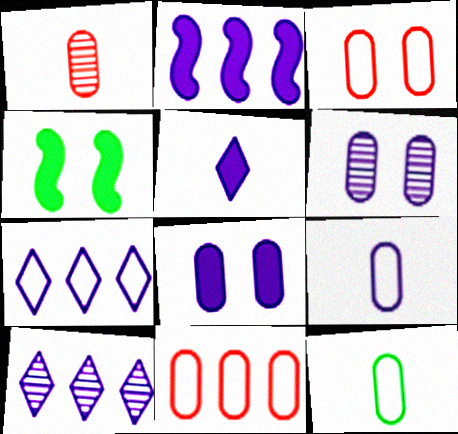[[1, 4, 7], 
[2, 5, 8]]